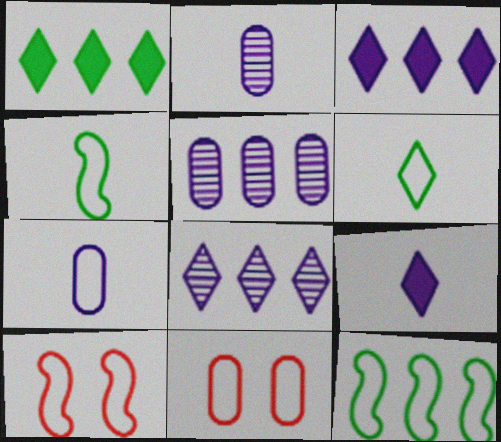[[1, 2, 10]]